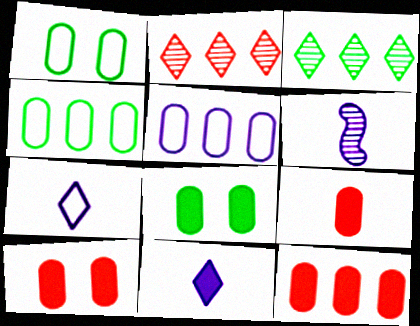[[9, 10, 12]]